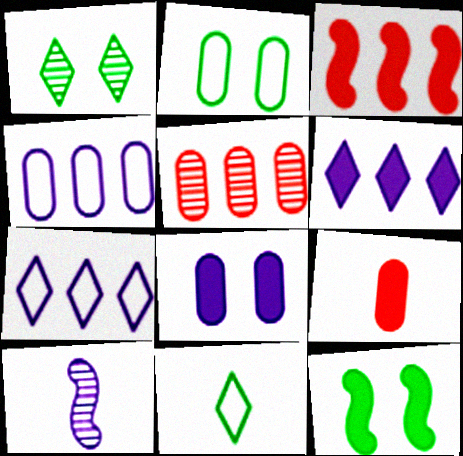[[1, 2, 12], 
[1, 5, 10], 
[6, 9, 12], 
[7, 8, 10], 
[9, 10, 11]]